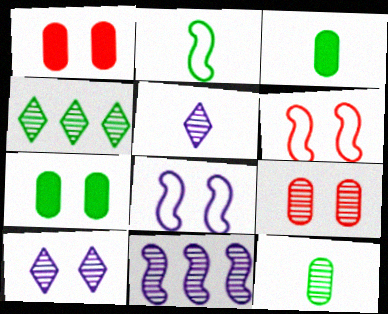[[2, 4, 7], 
[6, 7, 10]]